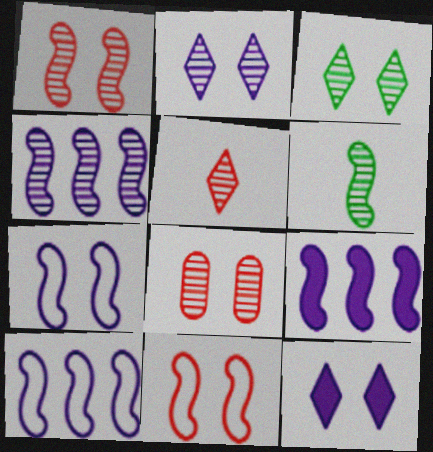[[1, 4, 6], 
[4, 9, 10], 
[6, 9, 11]]